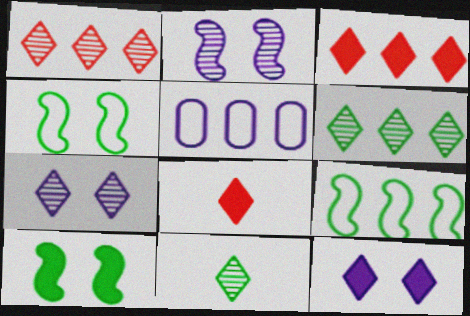[[1, 7, 11]]